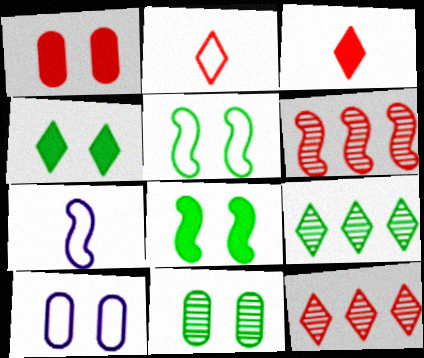[[1, 2, 6], 
[1, 7, 9], 
[1, 10, 11], 
[4, 5, 11], 
[6, 7, 8]]